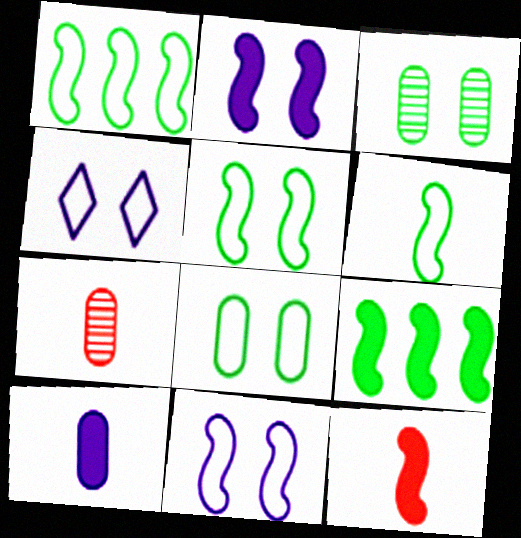[[1, 5, 6], 
[2, 9, 12], 
[4, 7, 9]]